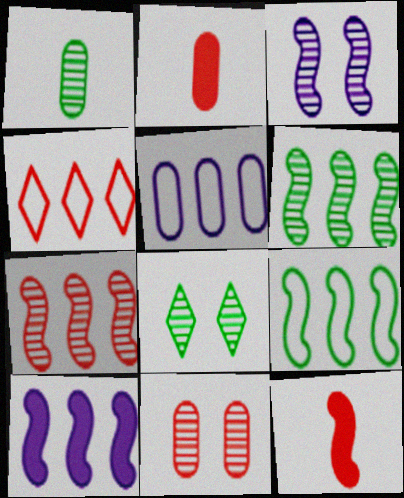[[1, 6, 8], 
[3, 8, 11], 
[3, 9, 12], 
[4, 5, 9], 
[4, 11, 12], 
[5, 8, 12], 
[7, 9, 10]]